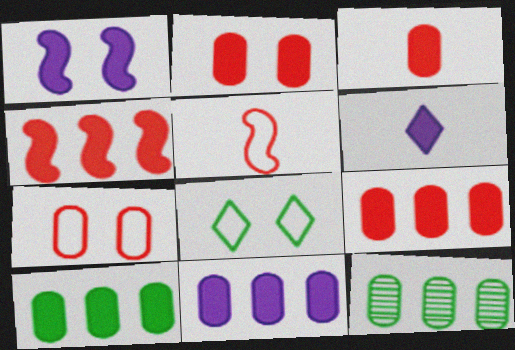[[1, 6, 11], 
[2, 3, 9], 
[9, 10, 11]]